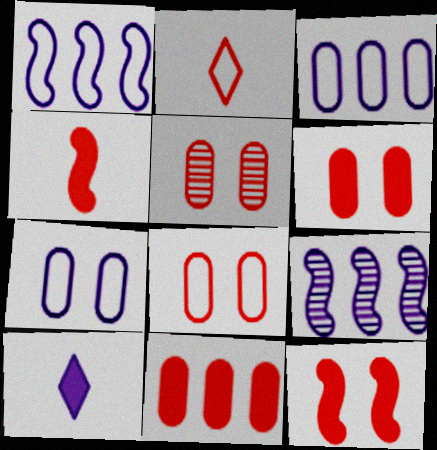[[5, 6, 8], 
[7, 9, 10]]